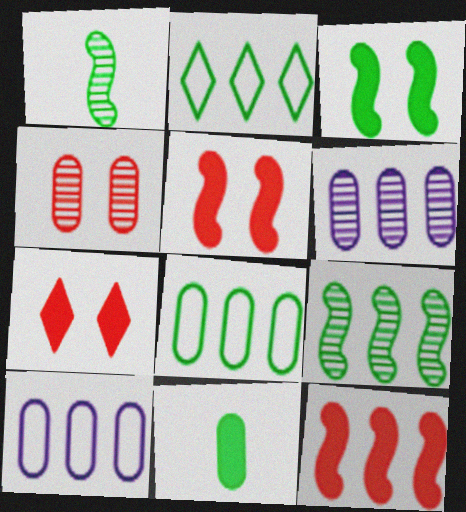[[1, 7, 10], 
[2, 6, 12], 
[4, 10, 11]]